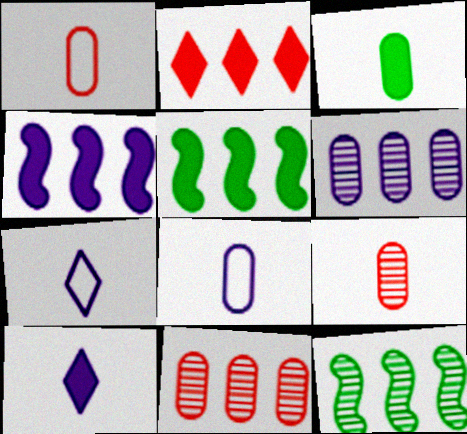[[3, 8, 9]]